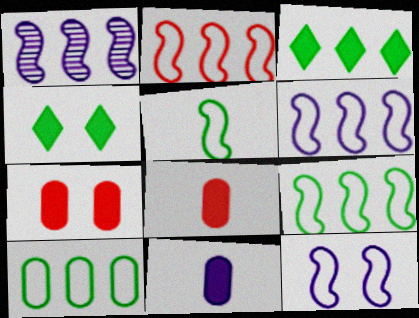[[2, 5, 12], 
[2, 6, 9]]